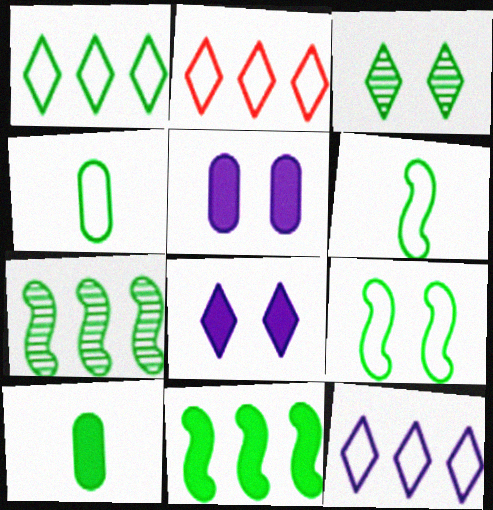[[1, 2, 12], 
[1, 4, 9], 
[3, 4, 11]]